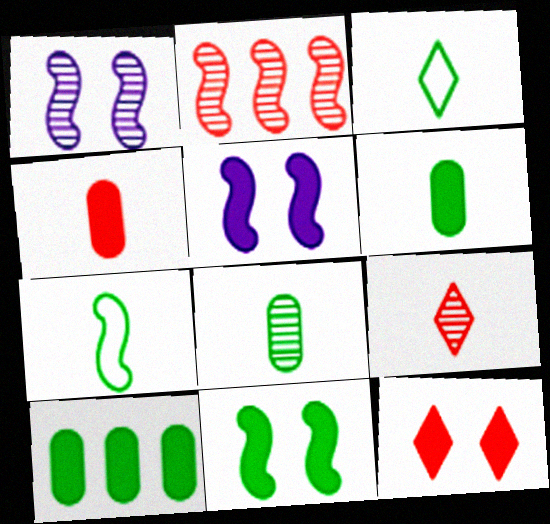[[2, 5, 7]]